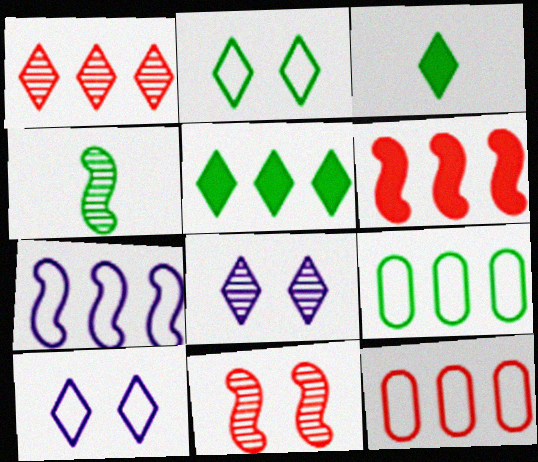[[1, 3, 10], 
[1, 6, 12]]